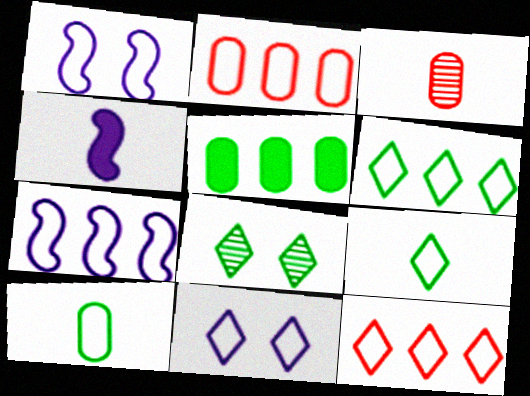[[1, 2, 9], 
[1, 10, 12], 
[2, 4, 8], 
[2, 6, 7], 
[3, 4, 9], 
[9, 11, 12]]